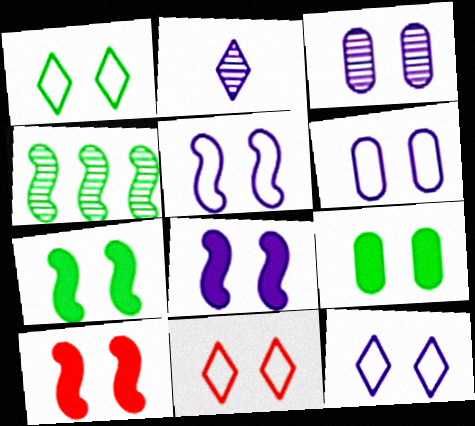[[1, 3, 10], 
[1, 11, 12], 
[3, 7, 11], 
[3, 8, 12], 
[5, 6, 12], 
[7, 8, 10]]